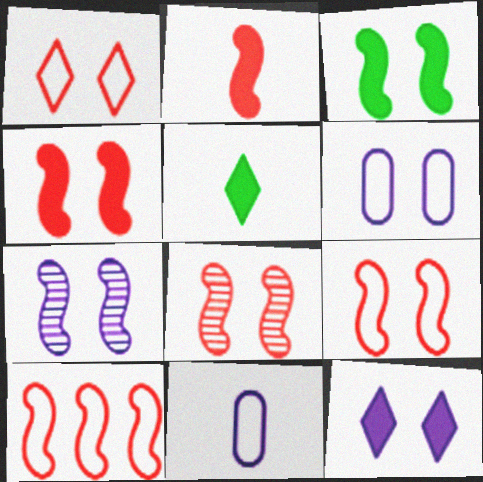[[2, 8, 10], 
[3, 7, 9], 
[4, 8, 9], 
[6, 7, 12]]